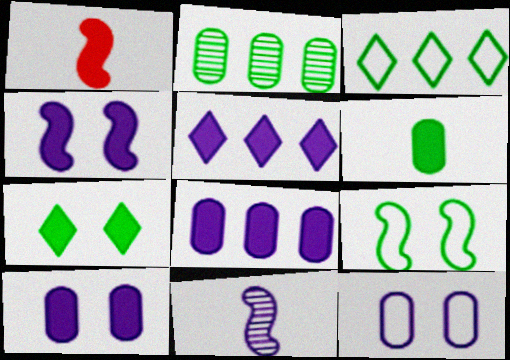[[1, 7, 8], 
[5, 11, 12]]